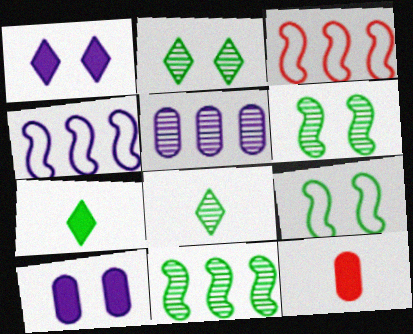[[2, 4, 12], 
[3, 8, 10]]